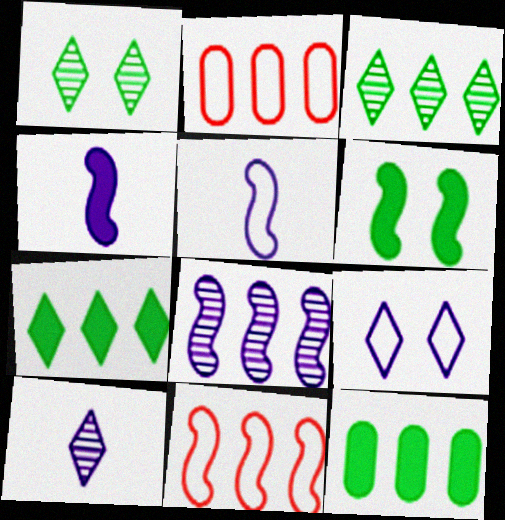[[1, 2, 4], 
[2, 6, 10], 
[2, 7, 8]]